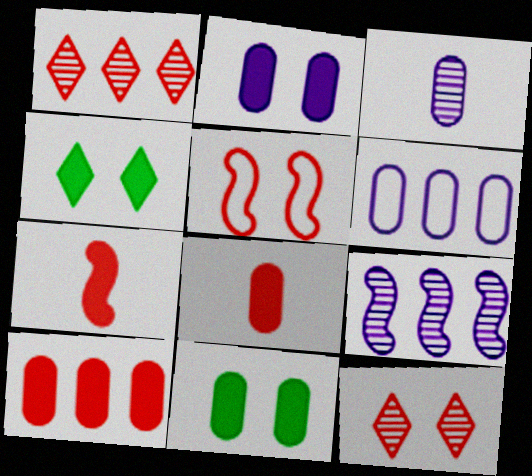[[1, 5, 8], 
[2, 3, 6]]